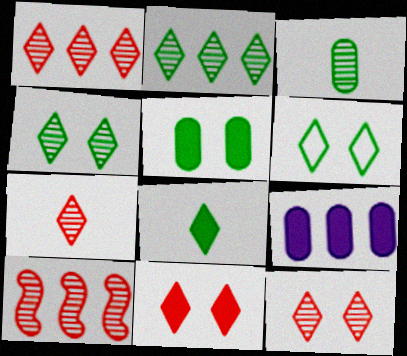[[1, 7, 12], 
[2, 6, 8]]